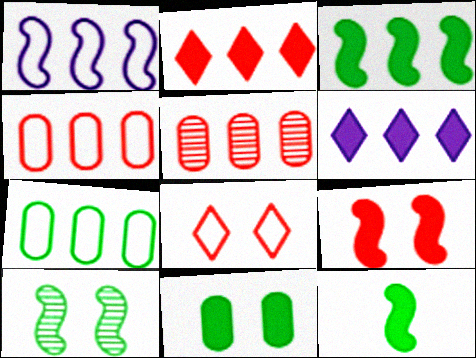[]